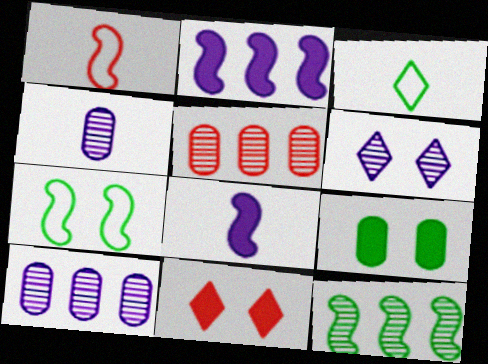[[1, 5, 11], 
[3, 9, 12]]